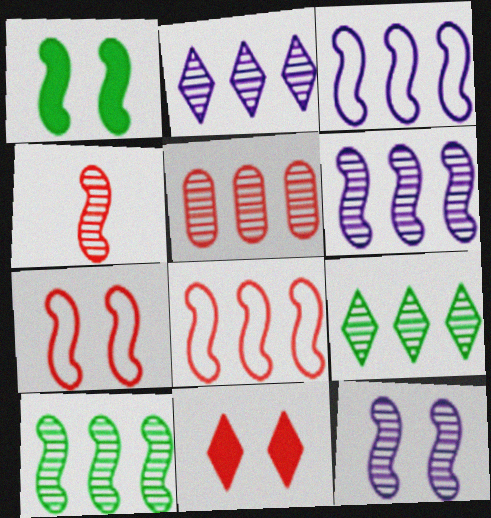[[1, 3, 4], 
[1, 7, 12], 
[2, 5, 10], 
[4, 10, 12], 
[5, 6, 9]]